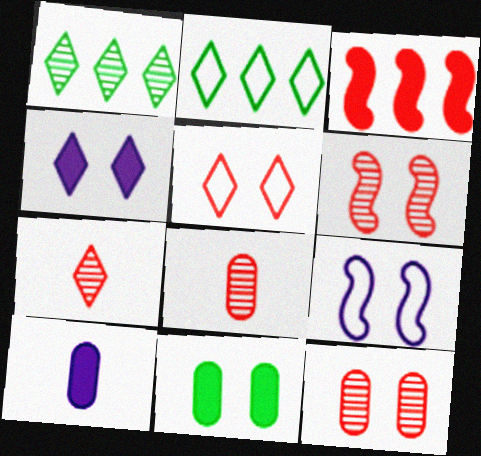[[2, 4, 7], 
[2, 6, 10], 
[3, 5, 8]]